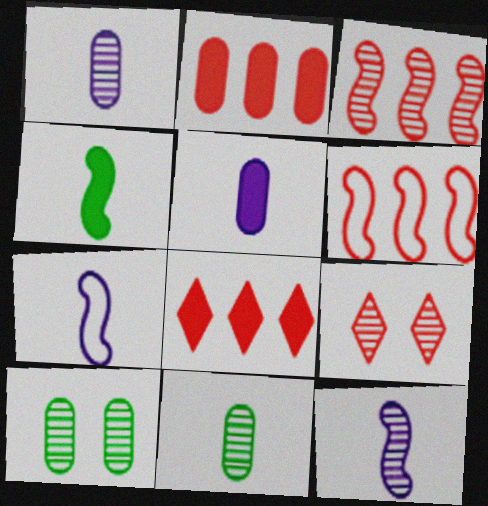[[7, 8, 10]]